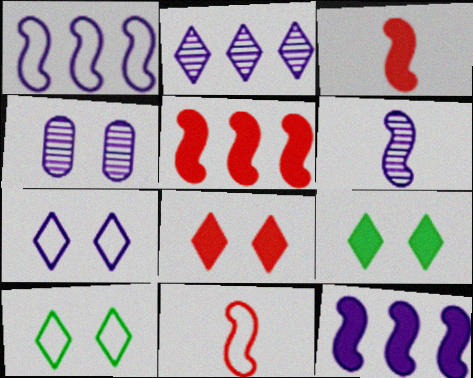[[2, 4, 6]]